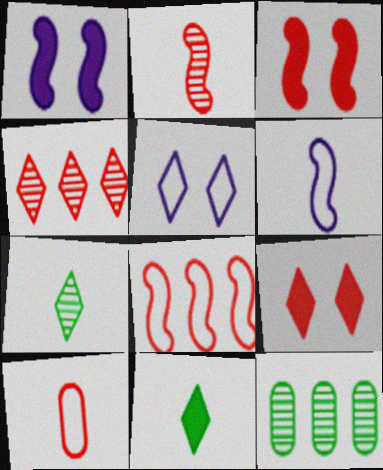[[2, 3, 8], 
[3, 4, 10], 
[4, 5, 11], 
[6, 9, 12]]